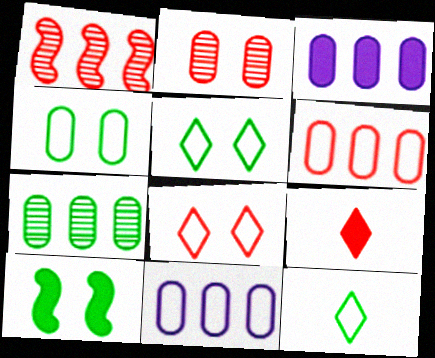[[3, 6, 7], 
[3, 9, 10], 
[7, 10, 12]]